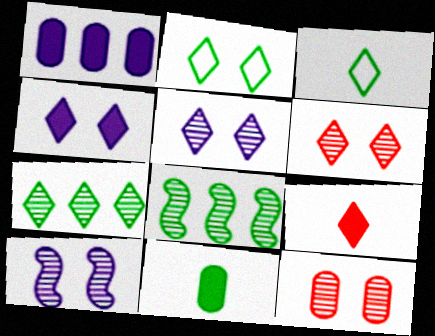[[2, 4, 6], 
[2, 8, 11]]